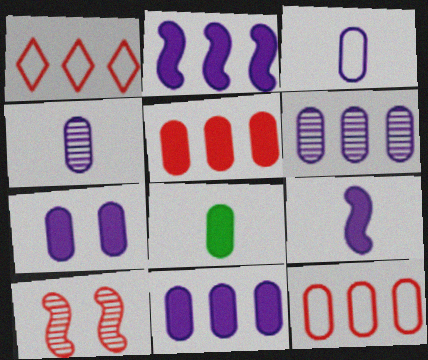[[3, 6, 7], 
[5, 7, 8]]